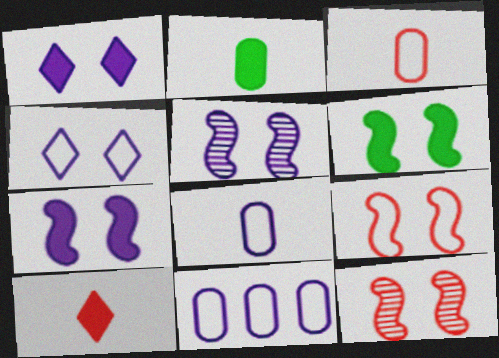[[5, 6, 9]]